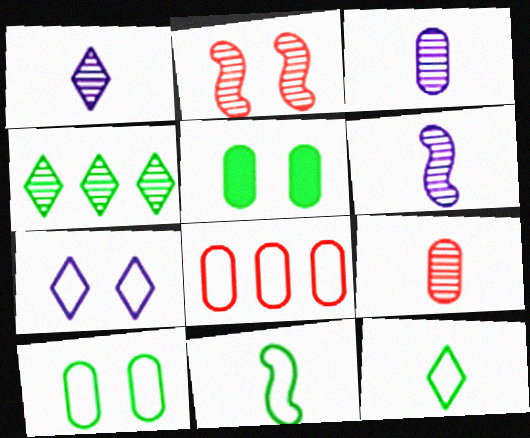[[1, 3, 6], 
[2, 3, 4], 
[2, 5, 7], 
[3, 5, 8], 
[4, 5, 11], 
[7, 8, 11]]